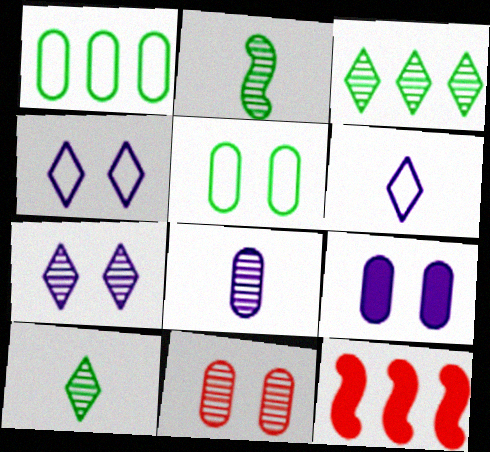[[5, 9, 11]]